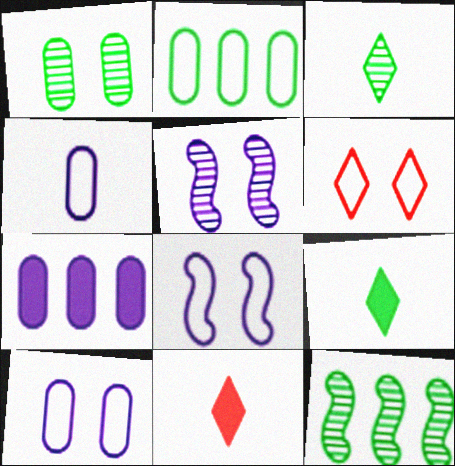[[1, 3, 12], 
[2, 5, 11], 
[10, 11, 12]]